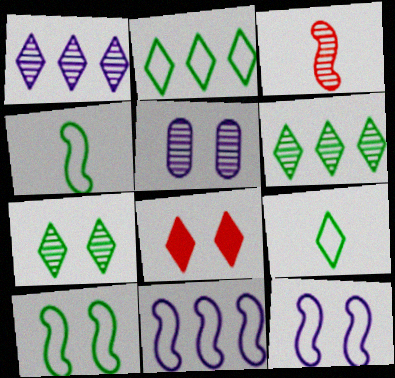[[1, 8, 9], 
[3, 5, 6], 
[5, 8, 10]]